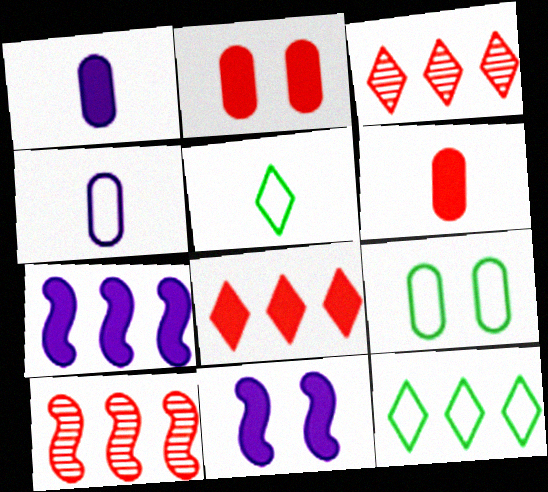[]